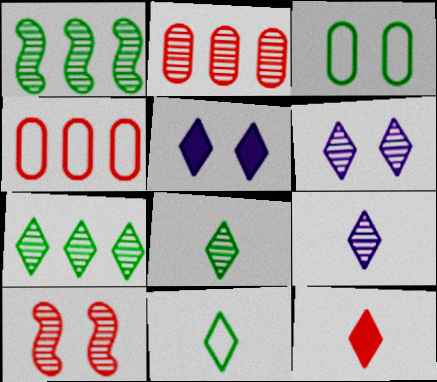[[3, 5, 10], 
[4, 10, 12], 
[9, 11, 12]]